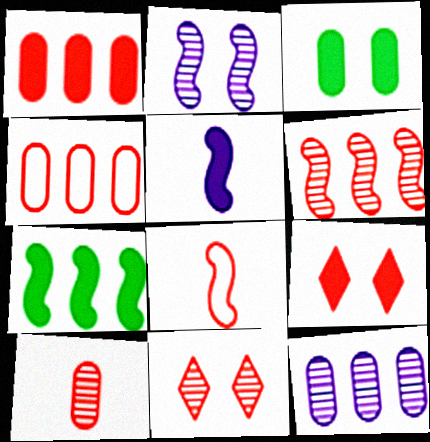[[1, 8, 11], 
[2, 7, 8], 
[6, 10, 11]]